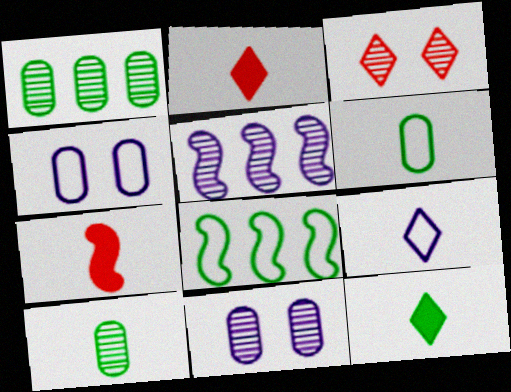[[2, 8, 11], 
[3, 5, 10], 
[7, 9, 10]]